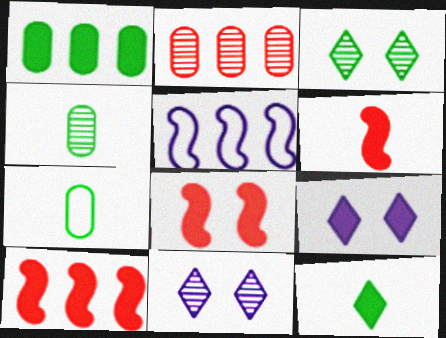[[1, 6, 9], 
[6, 8, 10], 
[7, 10, 11]]